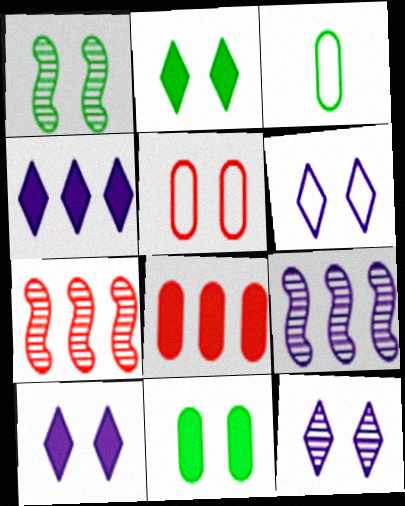[[1, 5, 10], 
[3, 7, 10], 
[6, 10, 12]]